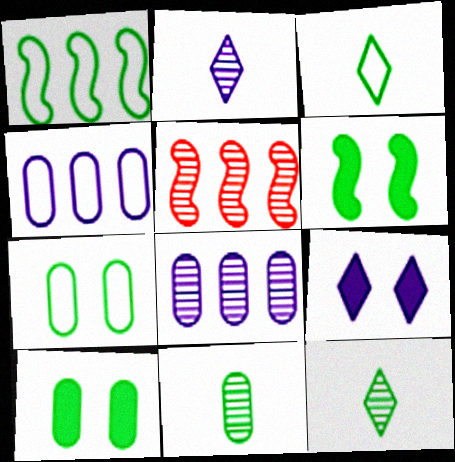[[1, 3, 7], 
[1, 10, 12]]